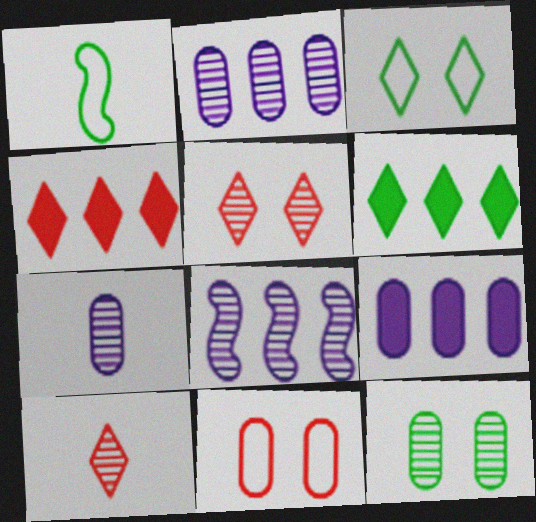[[1, 5, 9], 
[1, 6, 12], 
[8, 10, 12]]